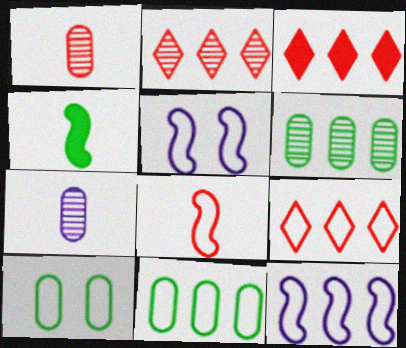[[2, 3, 9], 
[3, 6, 12], 
[9, 11, 12]]